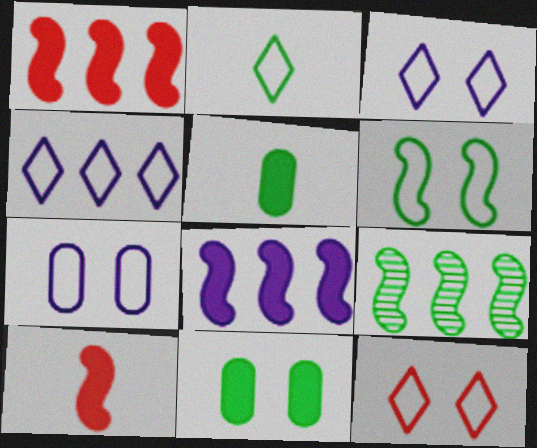[[2, 4, 12], 
[2, 9, 11], 
[6, 7, 12]]